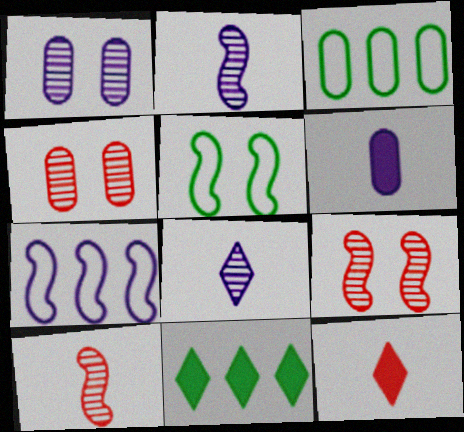[[3, 4, 6]]